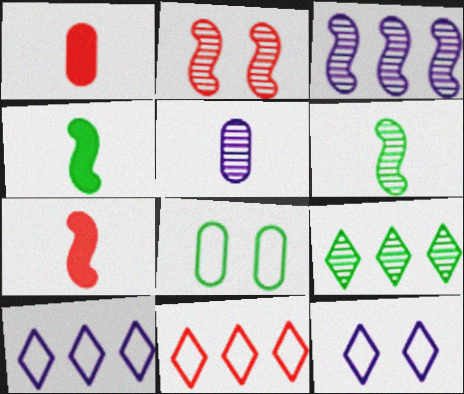[[1, 2, 11], 
[2, 3, 6], 
[2, 5, 9], 
[4, 8, 9]]